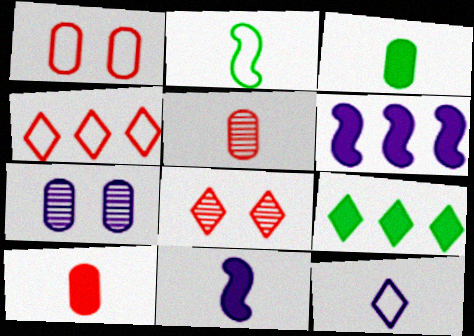[[6, 7, 12], 
[8, 9, 12]]